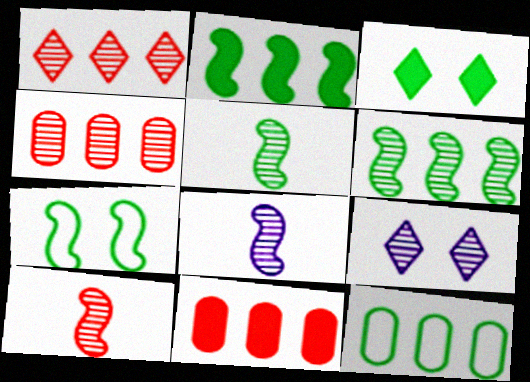[[2, 5, 7], 
[3, 5, 12], 
[4, 5, 9], 
[5, 8, 10]]